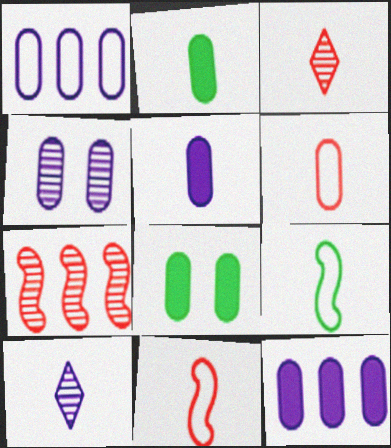[[1, 4, 5], 
[2, 10, 11], 
[3, 5, 9]]